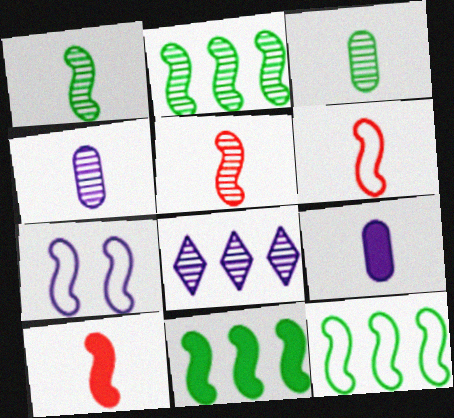[[2, 7, 10], 
[2, 11, 12], 
[5, 6, 10], 
[5, 7, 11], 
[6, 7, 12], 
[7, 8, 9]]